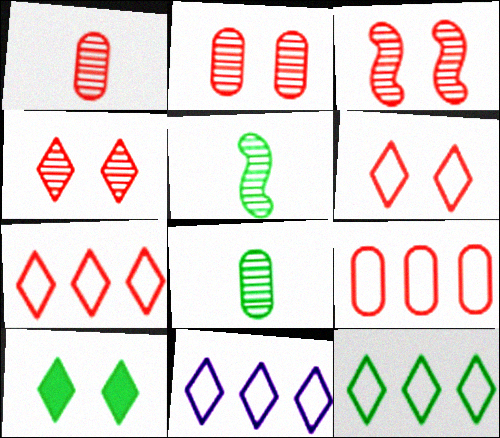[[2, 3, 4], 
[7, 11, 12]]